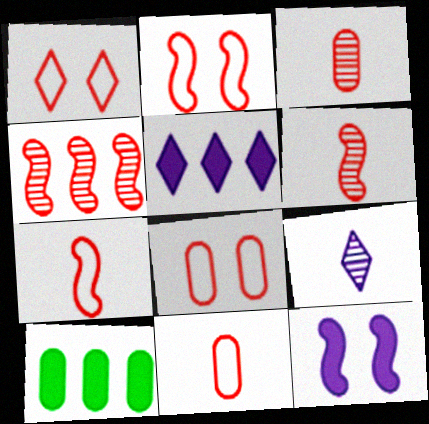[[1, 2, 8], 
[2, 9, 10]]